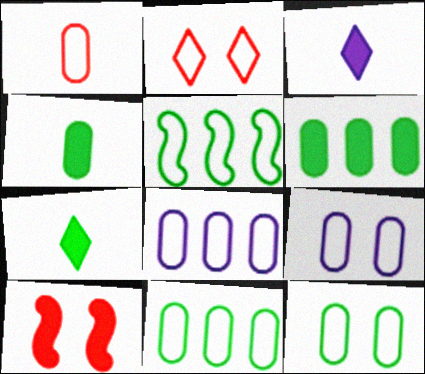[[1, 8, 12], 
[1, 9, 11], 
[3, 6, 10]]